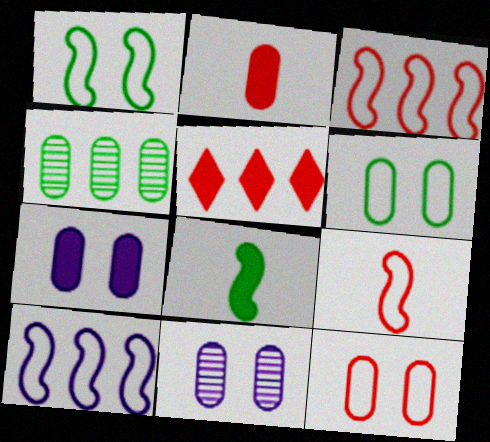[[1, 9, 10], 
[4, 5, 10], 
[5, 7, 8]]